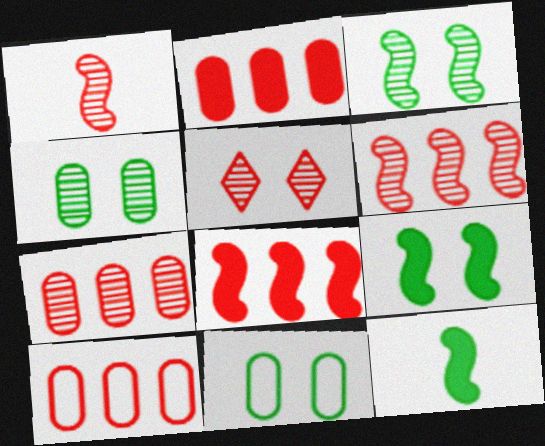[[1, 5, 7], 
[2, 7, 10]]